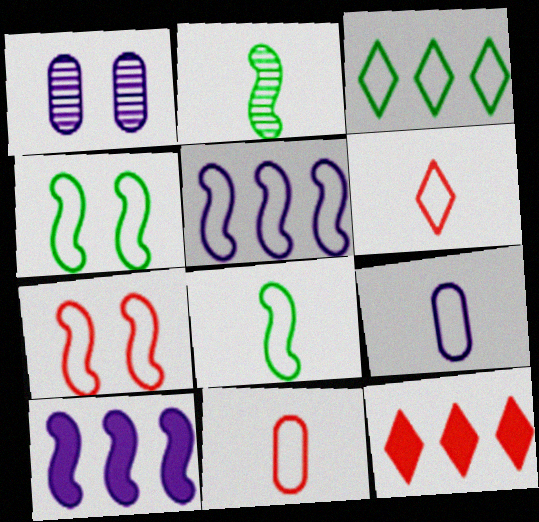[[1, 8, 12], 
[2, 7, 10], 
[3, 7, 9], 
[5, 7, 8], 
[6, 8, 9]]